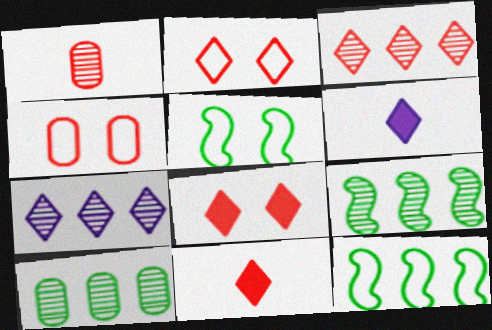[[2, 3, 11], 
[4, 6, 9]]